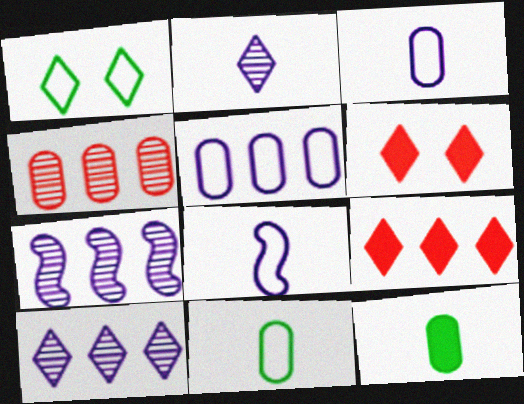[[1, 2, 9], 
[6, 7, 11]]